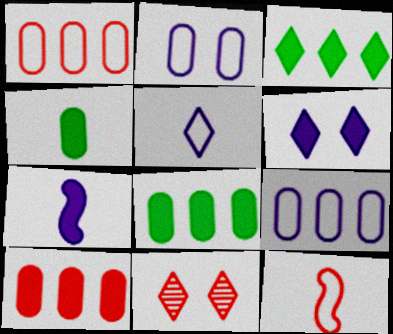[[3, 5, 11], 
[10, 11, 12]]